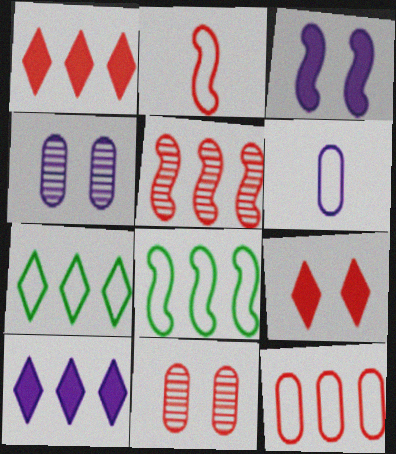[[1, 2, 11], 
[1, 5, 12]]